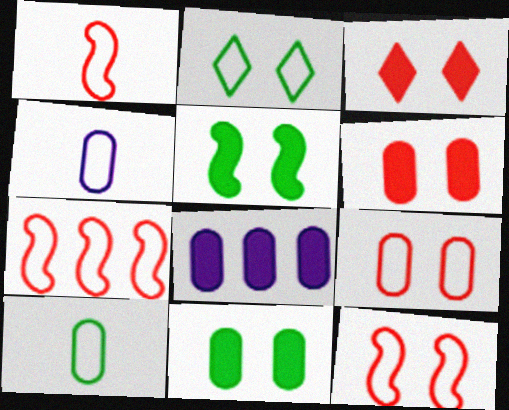[[1, 7, 12], 
[2, 4, 7]]